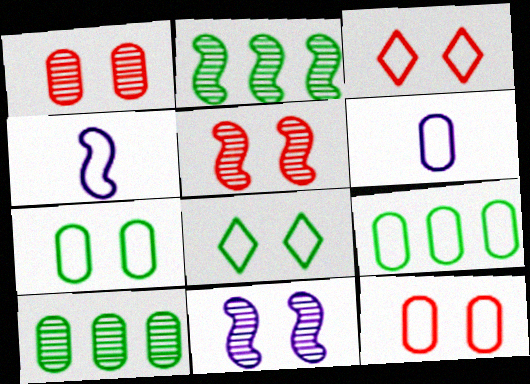[[3, 4, 9], 
[6, 9, 12]]